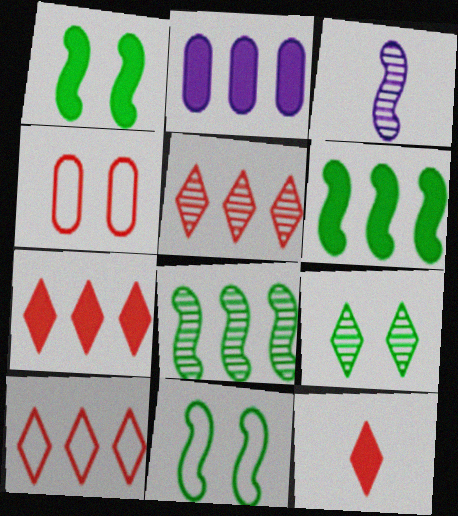[[1, 2, 12], 
[2, 6, 7], 
[2, 8, 10], 
[5, 7, 10]]